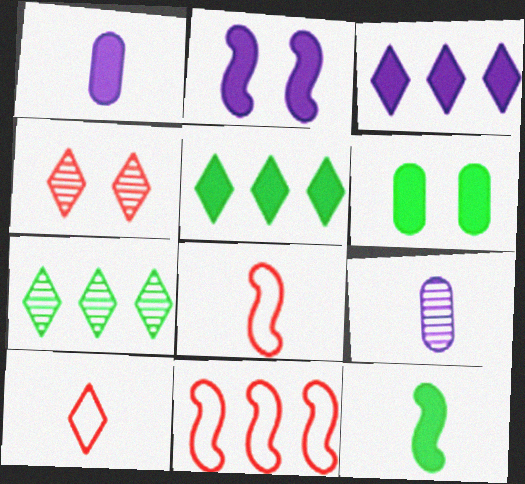[[1, 2, 3], 
[5, 6, 12], 
[9, 10, 12]]